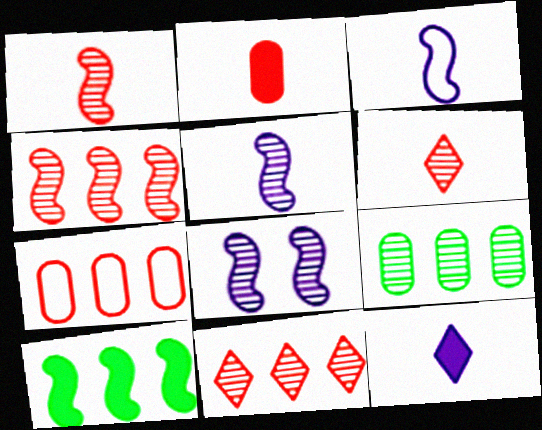[[6, 8, 9]]